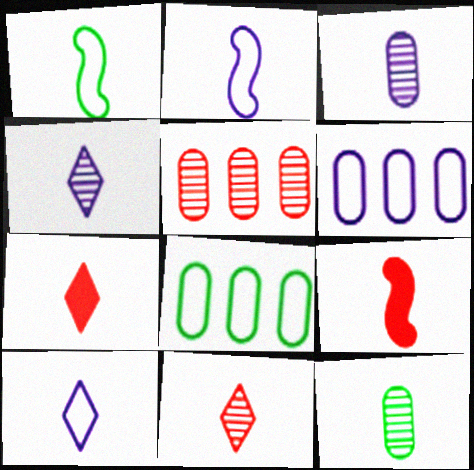[[1, 3, 7], 
[2, 7, 12], 
[9, 10, 12]]